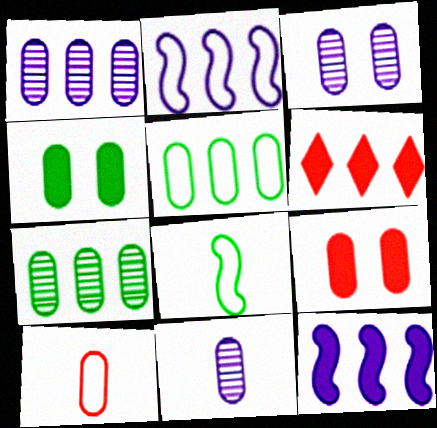[[1, 3, 11], 
[1, 4, 10], 
[2, 6, 7], 
[3, 6, 8], 
[5, 9, 11]]